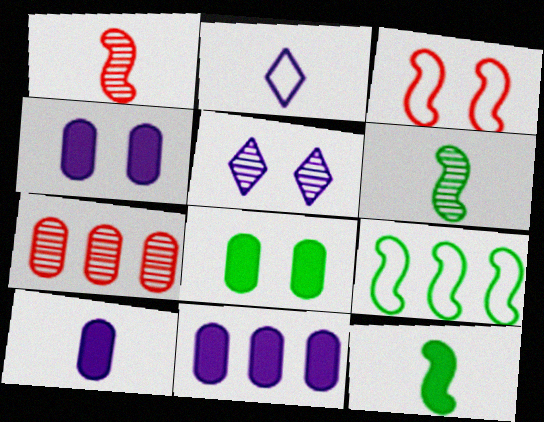[[3, 5, 8], 
[4, 10, 11], 
[5, 6, 7]]